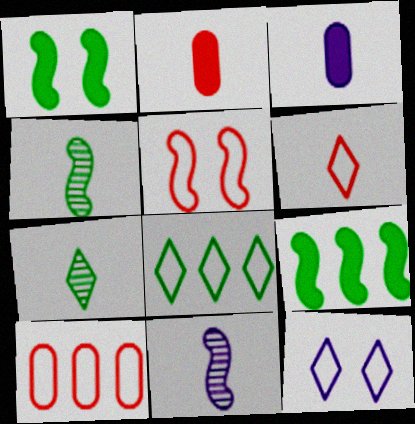[[3, 4, 6], 
[5, 6, 10], 
[5, 9, 11], 
[6, 8, 12]]